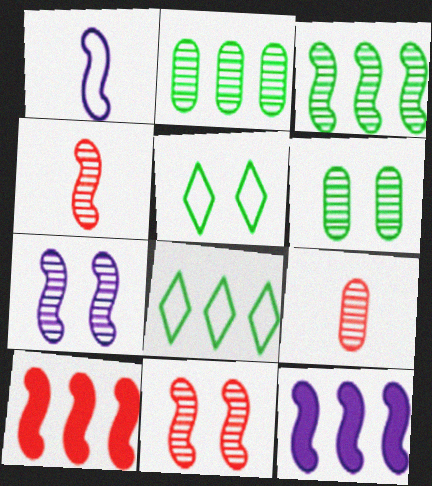[[1, 7, 12], 
[3, 4, 7], 
[5, 9, 12]]